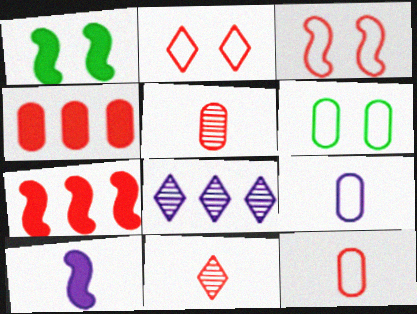[[1, 7, 10], 
[1, 8, 12], 
[2, 5, 7], 
[3, 4, 11]]